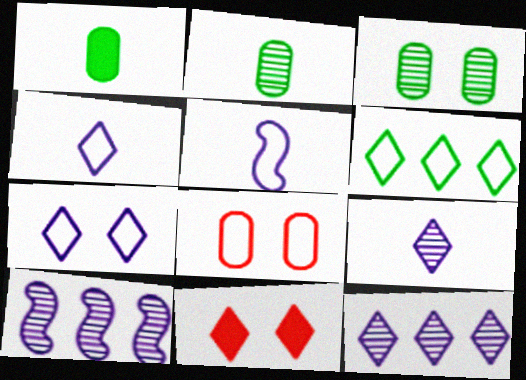[[5, 6, 8], 
[6, 9, 11]]